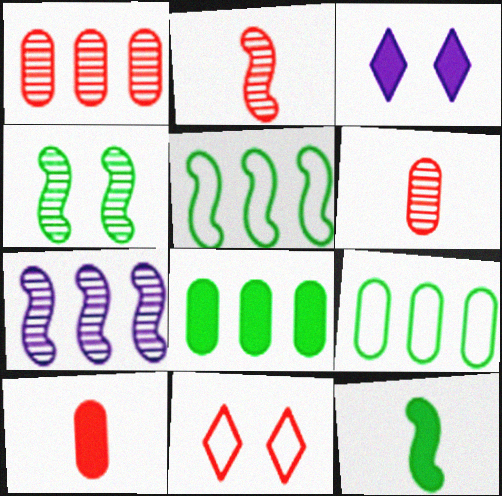[[2, 3, 9], 
[2, 4, 7], 
[3, 5, 6], 
[4, 5, 12]]